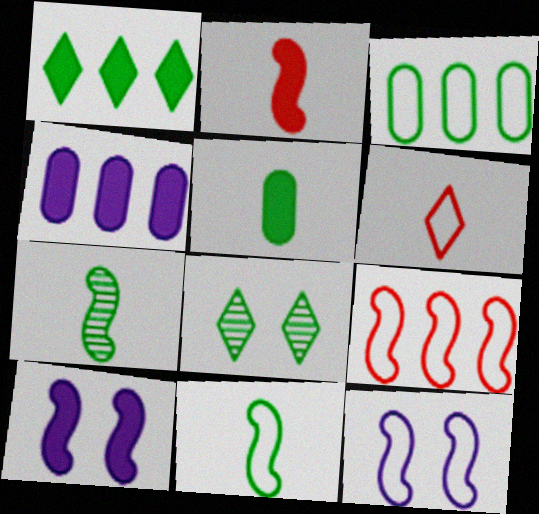[[3, 6, 12], 
[7, 9, 10], 
[9, 11, 12]]